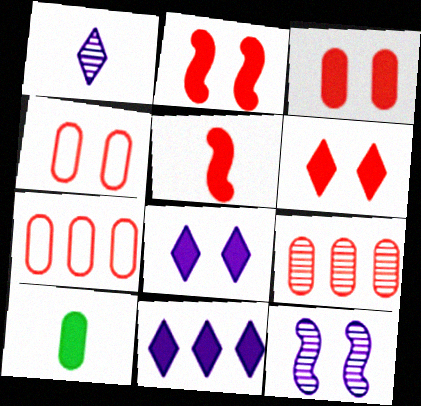[[2, 3, 6], 
[2, 10, 11]]